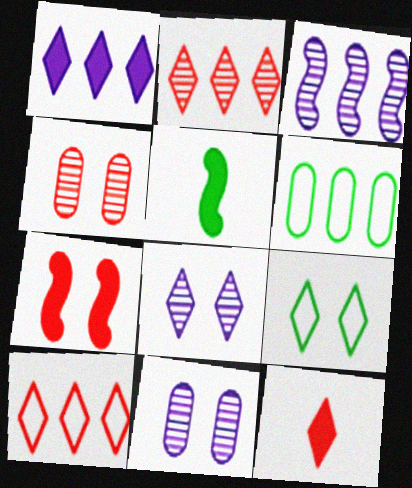[[5, 10, 11], 
[7, 9, 11]]